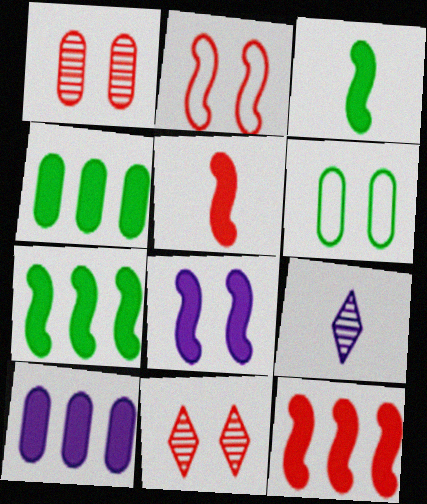[[2, 4, 9], 
[3, 8, 12], 
[5, 7, 8], 
[6, 8, 11], 
[6, 9, 12]]